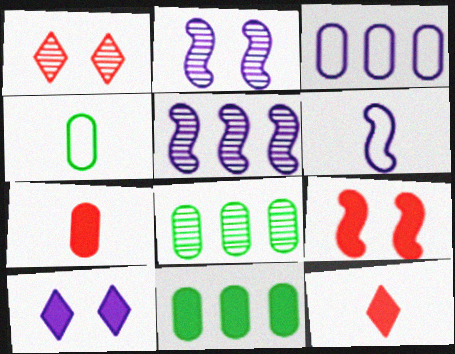[[1, 6, 11]]